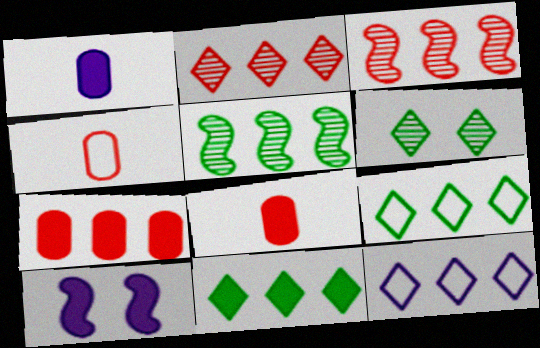[[2, 11, 12], 
[5, 7, 12], 
[8, 10, 11]]